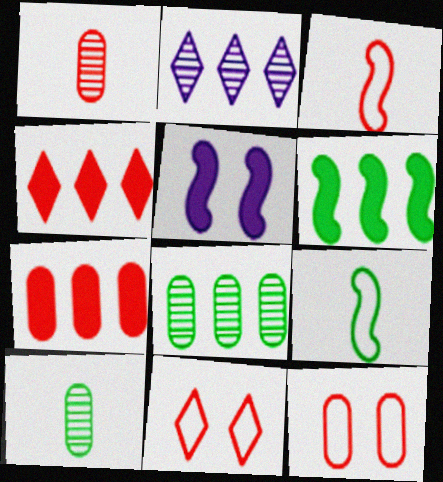[[1, 7, 12]]